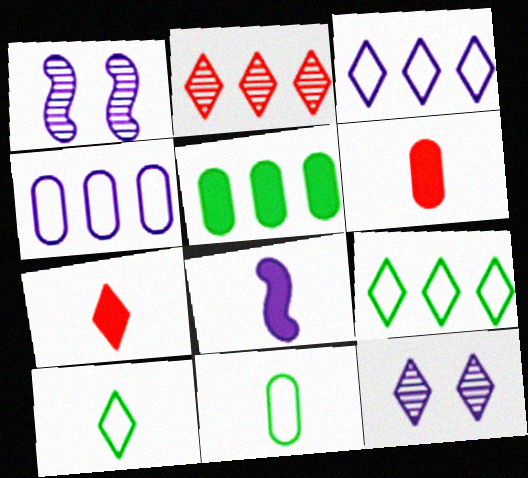[[1, 6, 9], 
[4, 8, 12], 
[7, 9, 12]]